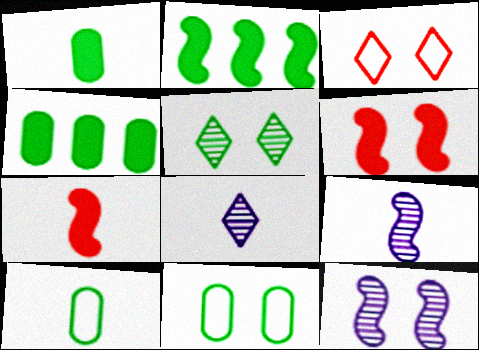[[2, 5, 10], 
[3, 4, 9], 
[7, 8, 10]]